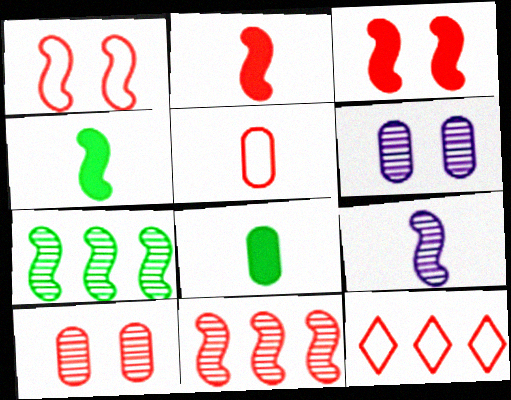[[1, 2, 11], 
[1, 5, 12], 
[2, 10, 12], 
[4, 6, 12]]